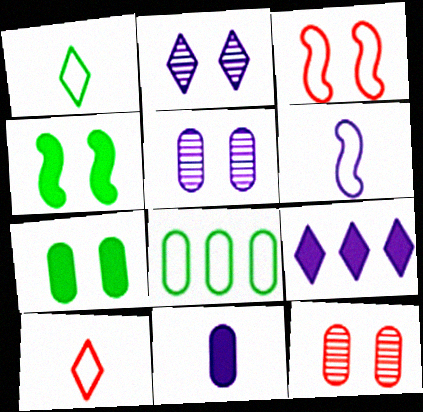[[2, 3, 7], 
[5, 6, 9], 
[8, 11, 12]]